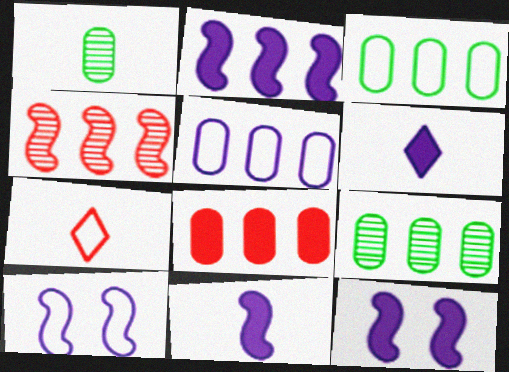[[1, 7, 11], 
[2, 11, 12], 
[3, 7, 10], 
[5, 8, 9], 
[7, 9, 12]]